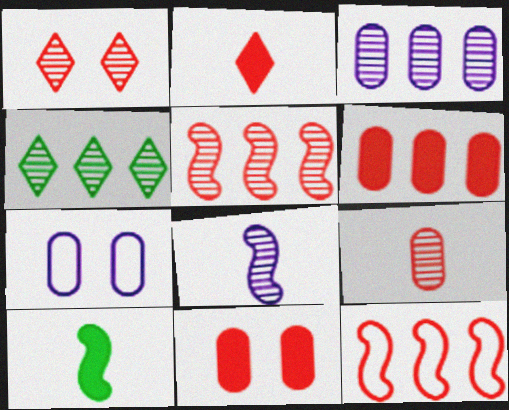[[1, 5, 9], 
[3, 4, 5]]